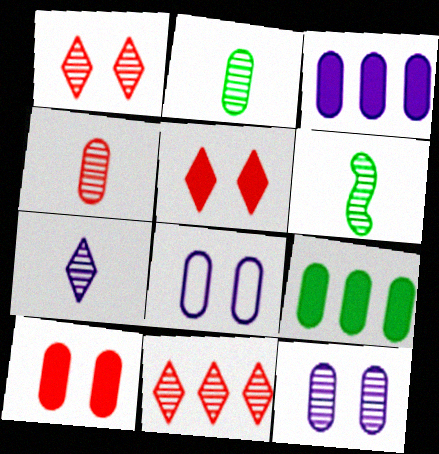[[4, 6, 7], 
[4, 8, 9], 
[6, 11, 12]]